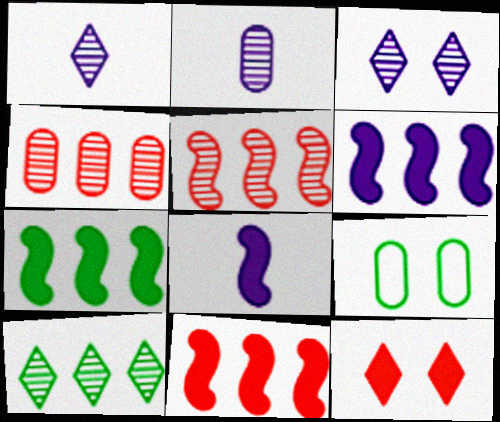[[1, 9, 11], 
[6, 7, 11]]